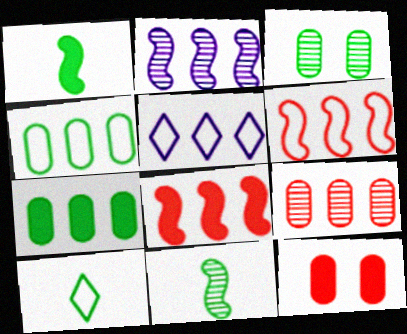[[2, 10, 12], 
[4, 5, 6], 
[5, 11, 12]]